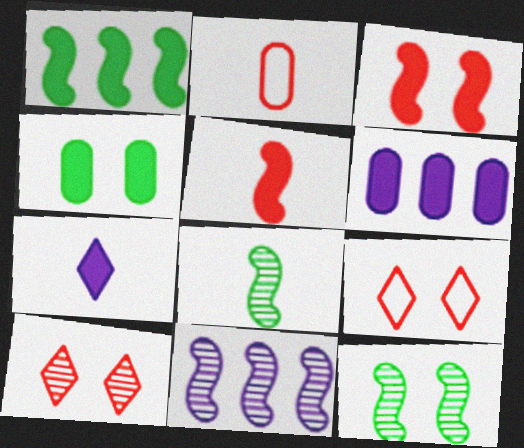[[2, 7, 8], 
[6, 8, 9]]